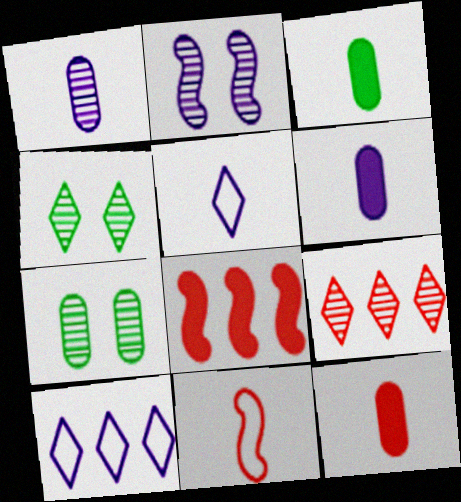[[2, 6, 10], 
[3, 6, 12], 
[5, 7, 8]]